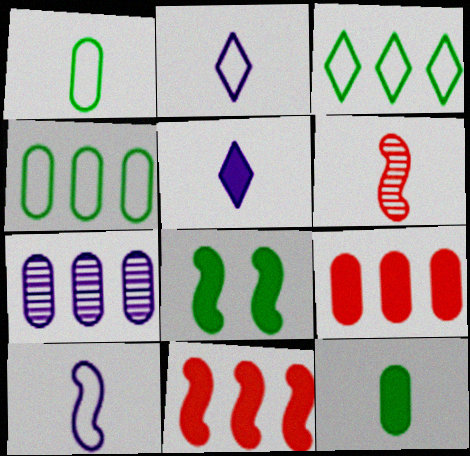[[1, 5, 6], 
[2, 6, 12], 
[3, 7, 11], 
[4, 7, 9], 
[5, 8, 9]]